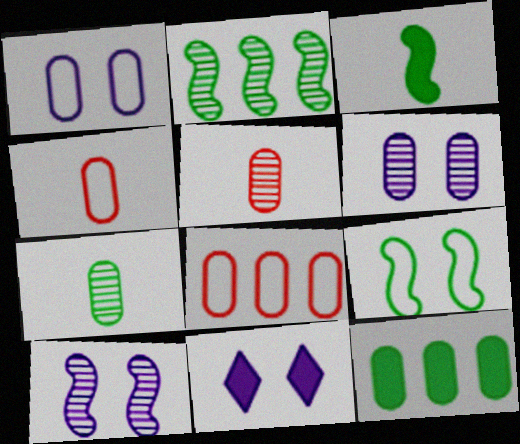[[1, 5, 12], 
[1, 10, 11], 
[2, 3, 9], 
[2, 4, 11], 
[4, 6, 12]]